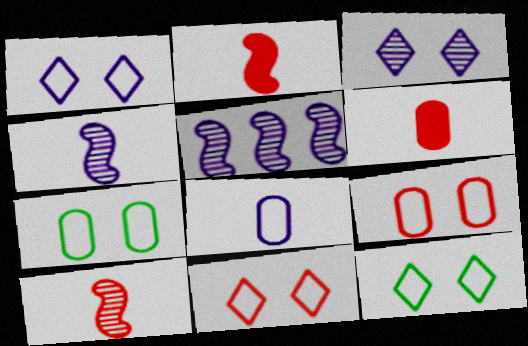[[1, 11, 12], 
[5, 6, 12]]